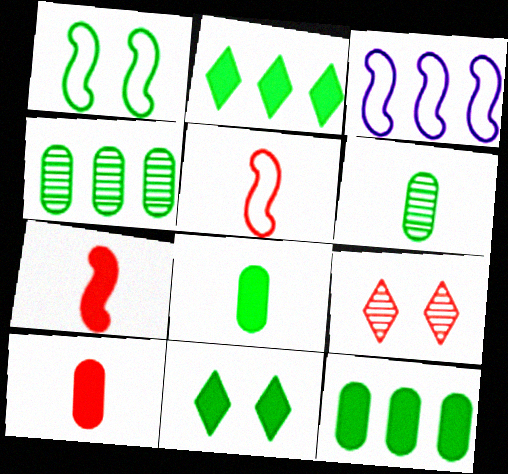[[1, 2, 6], 
[1, 3, 5], 
[3, 8, 9]]